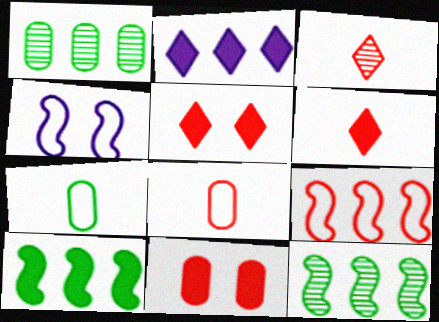[[1, 2, 9], 
[1, 4, 6], 
[3, 9, 11]]